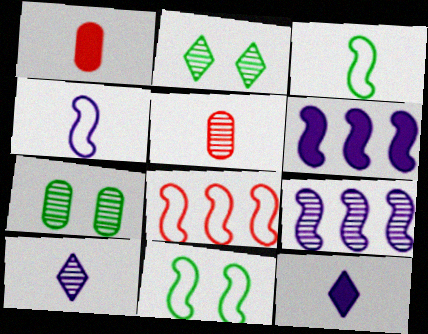[[1, 3, 10], 
[2, 5, 9], 
[3, 5, 12], 
[4, 8, 11], 
[7, 8, 12]]